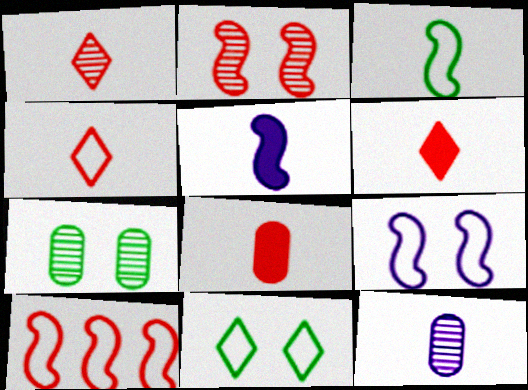[[1, 4, 6], 
[3, 6, 12], 
[3, 9, 10]]